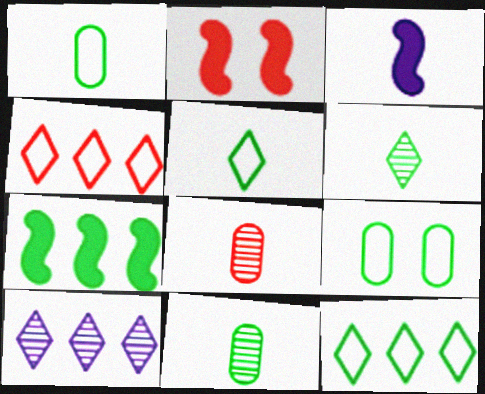[[1, 2, 10], 
[2, 3, 7], 
[2, 4, 8], 
[3, 5, 8], 
[6, 7, 9]]